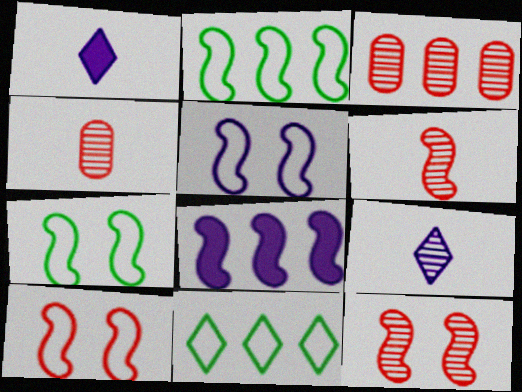[[1, 3, 7], 
[3, 8, 11], 
[5, 7, 10], 
[6, 7, 8]]